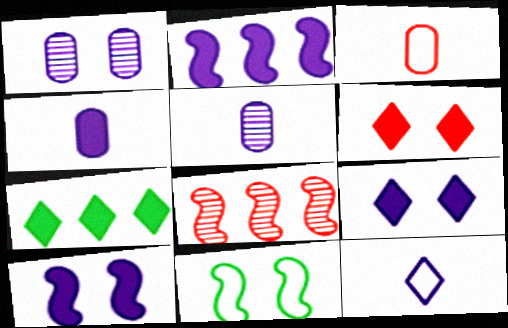[[1, 2, 12], 
[1, 6, 11], 
[2, 4, 9], 
[3, 6, 8]]